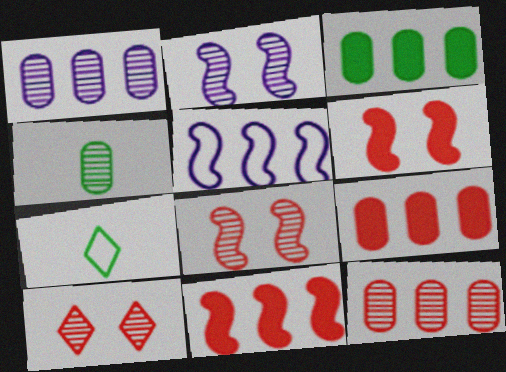[[1, 6, 7], 
[2, 7, 9]]